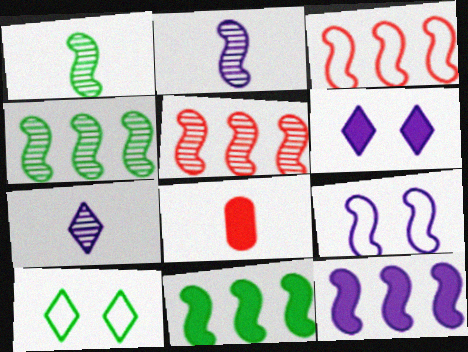[[2, 9, 12], 
[3, 4, 12], 
[6, 8, 11]]